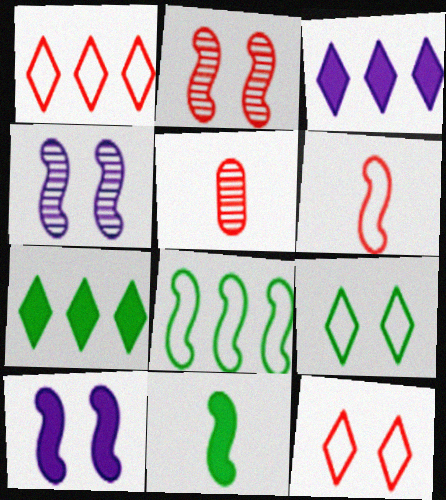[]